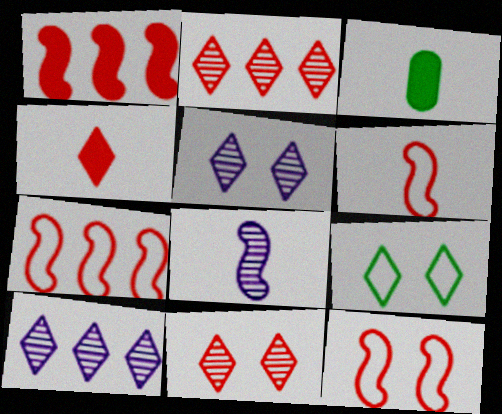[[3, 5, 7], 
[3, 10, 12], 
[4, 9, 10], 
[6, 7, 12]]